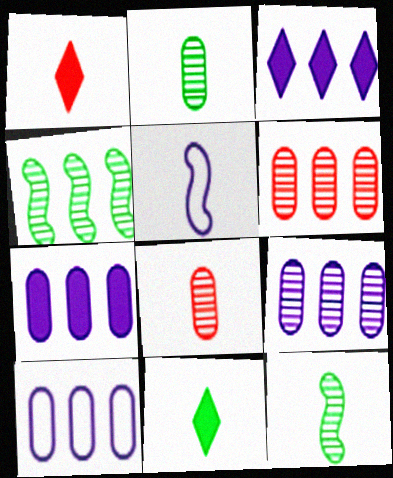[[1, 2, 5], 
[5, 8, 11], 
[7, 9, 10]]